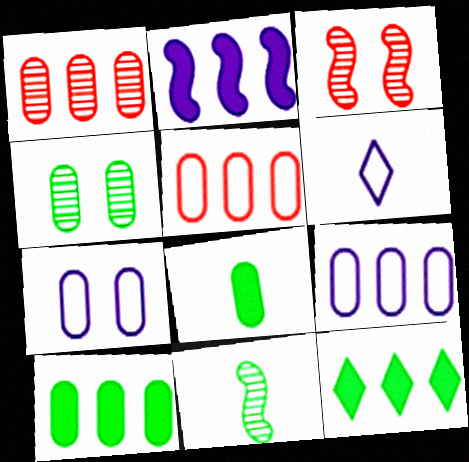[[1, 7, 8], 
[1, 9, 10], 
[3, 6, 10]]